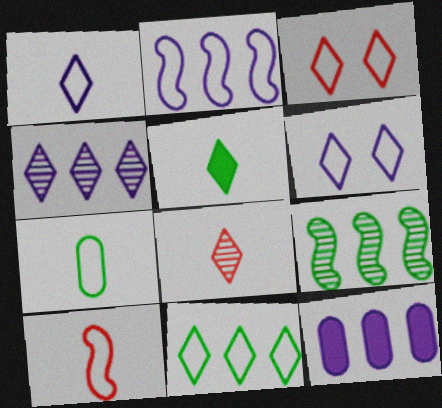[[1, 3, 11], 
[1, 5, 8], 
[1, 7, 10], 
[2, 3, 7], 
[2, 4, 12], 
[3, 4, 5]]